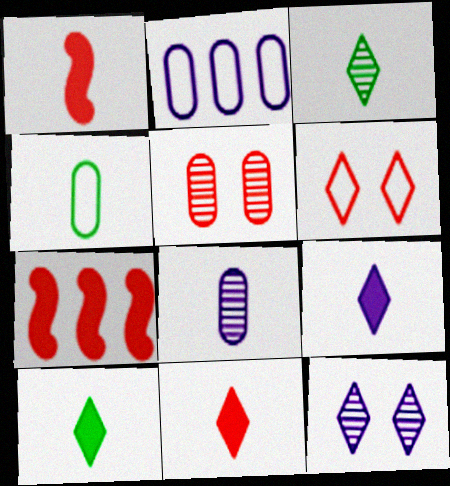[[4, 7, 12], 
[9, 10, 11]]